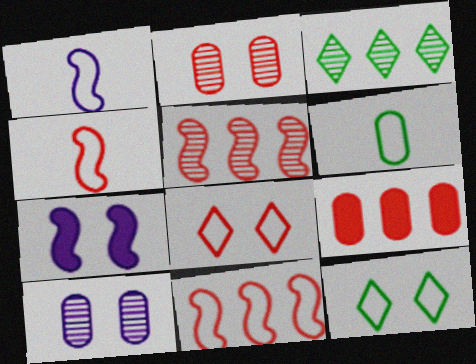[[2, 7, 12], 
[6, 9, 10]]